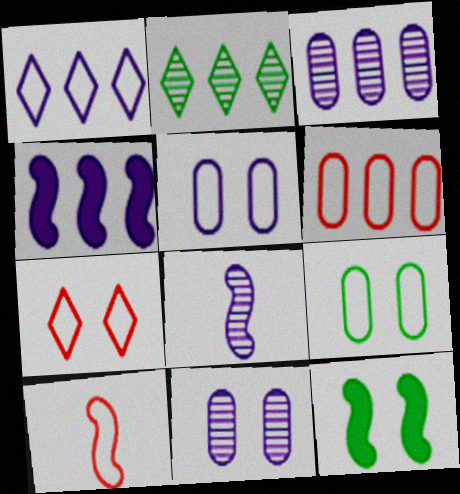[[1, 3, 4], 
[1, 9, 10], 
[2, 4, 6], 
[6, 7, 10], 
[7, 11, 12]]